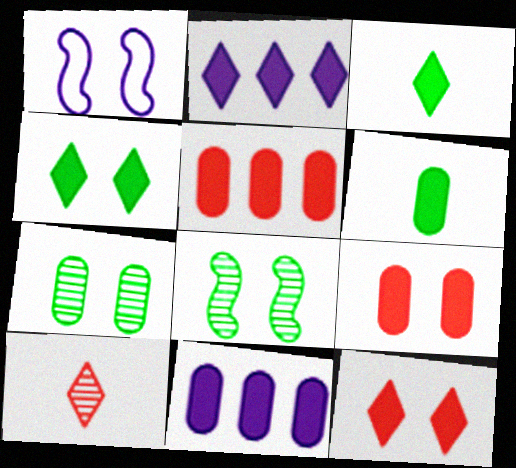[[1, 7, 12], 
[2, 3, 12], 
[6, 9, 11]]